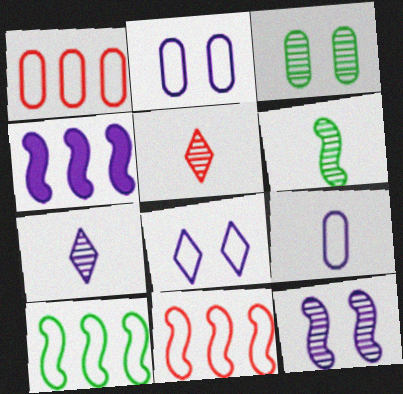[[2, 4, 7]]